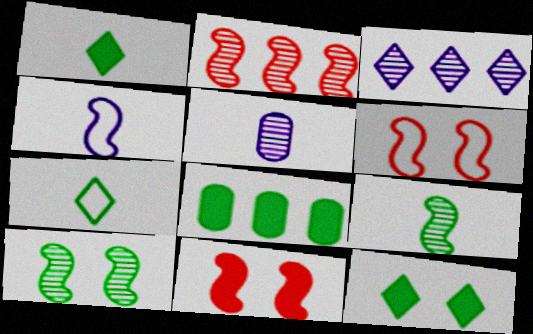[[7, 8, 10]]